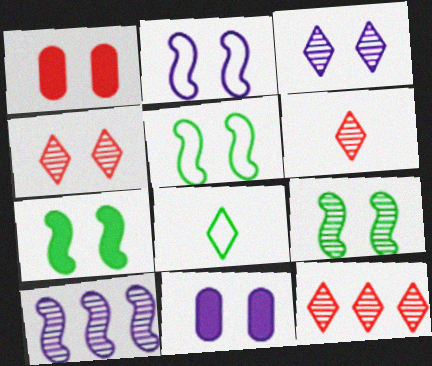[[1, 3, 5], 
[1, 8, 10], 
[2, 3, 11], 
[4, 5, 11], 
[4, 6, 12], 
[5, 7, 9]]